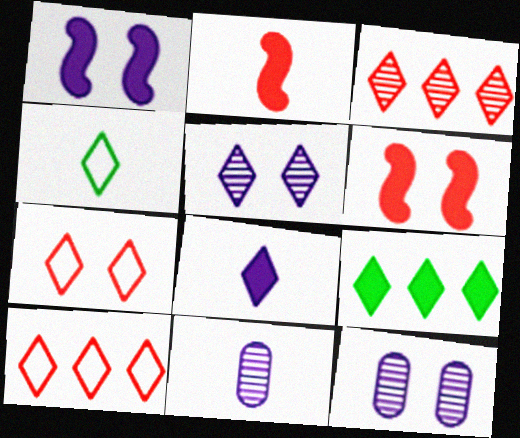[[2, 4, 11]]